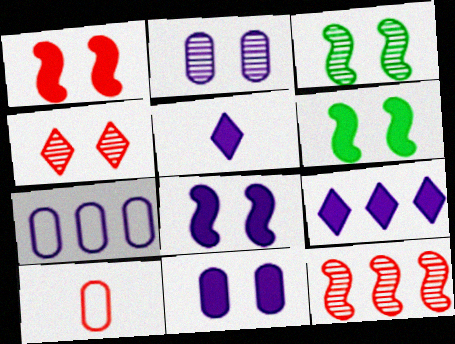[[1, 6, 8], 
[2, 3, 4], 
[3, 9, 10]]